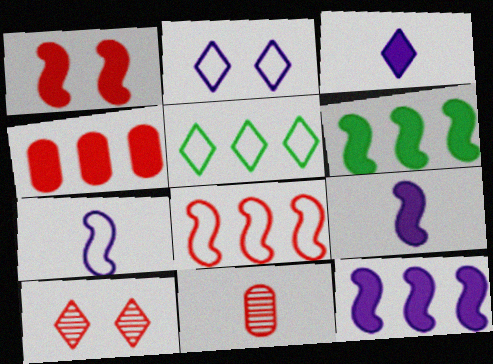[[1, 6, 9], 
[2, 6, 11], 
[3, 5, 10]]